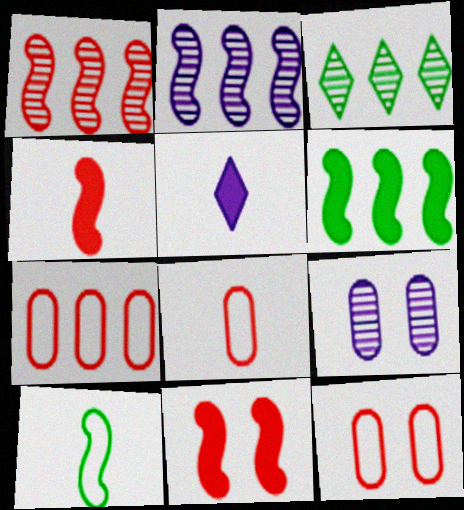[[2, 10, 11], 
[7, 8, 12]]